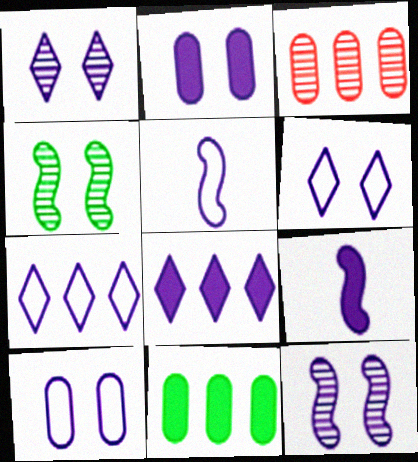[[2, 6, 12], 
[2, 8, 9], 
[5, 7, 10]]